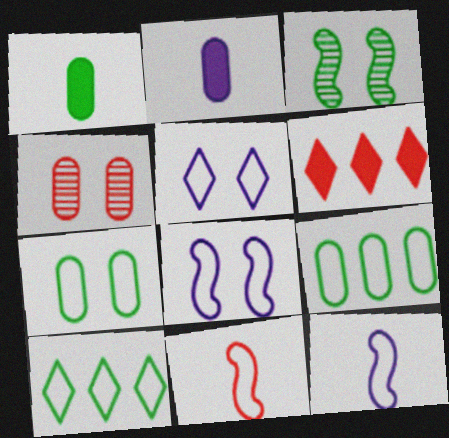[[1, 3, 10], 
[2, 4, 9], 
[4, 6, 11], 
[5, 9, 11]]